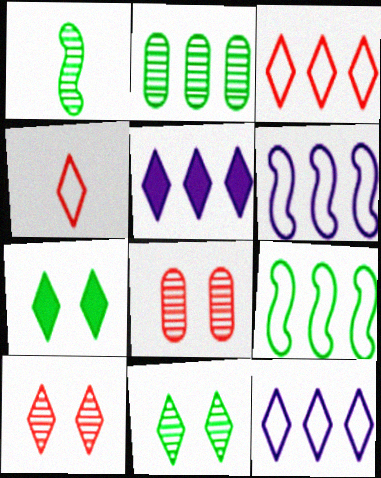[[1, 2, 11], 
[4, 5, 11]]